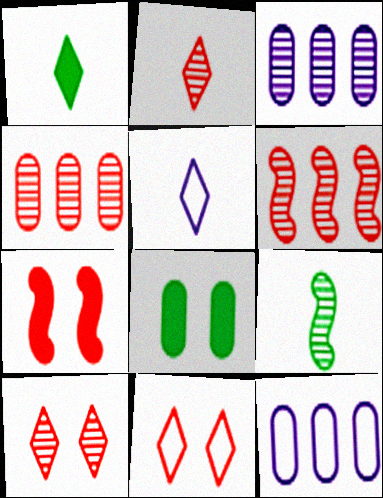[[1, 2, 5], 
[3, 9, 10], 
[5, 6, 8]]